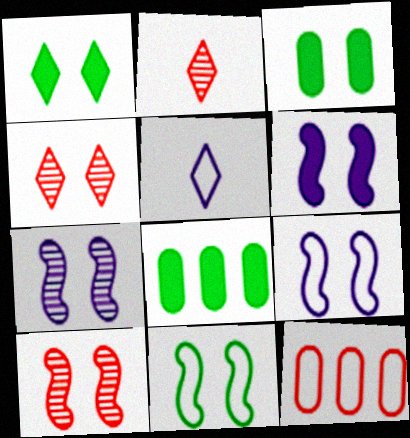[[2, 8, 9], 
[3, 4, 9], 
[5, 8, 10], 
[5, 11, 12], 
[6, 7, 9], 
[6, 10, 11]]